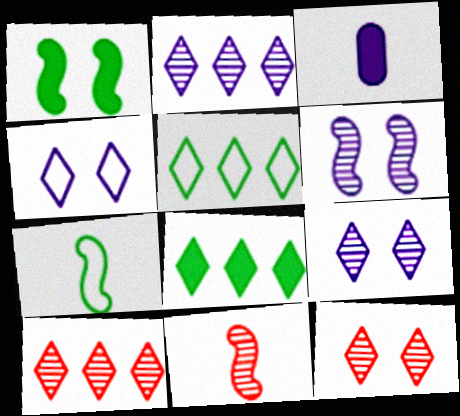[]